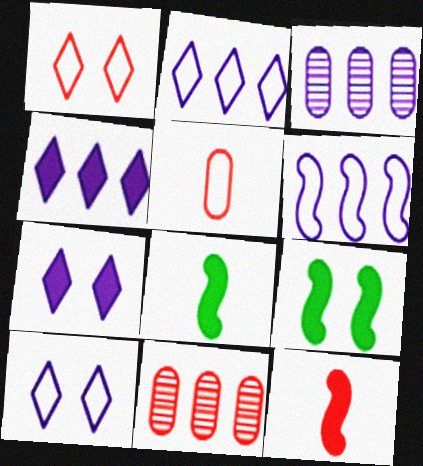[[1, 3, 8], 
[1, 11, 12], 
[3, 4, 6], 
[8, 10, 11]]